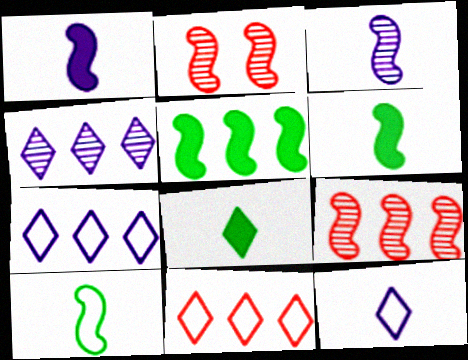[]